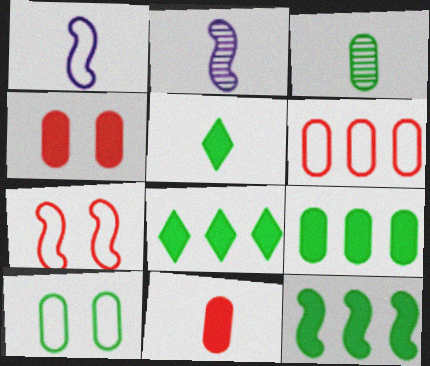[[2, 7, 12], 
[3, 9, 10], 
[8, 9, 12]]